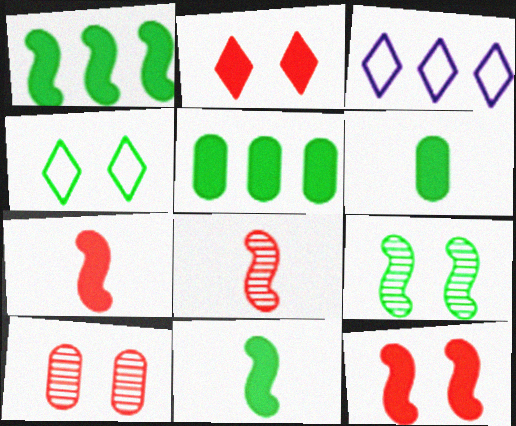[[3, 10, 11]]